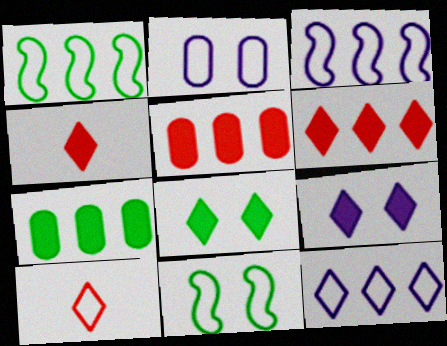[[1, 2, 10]]